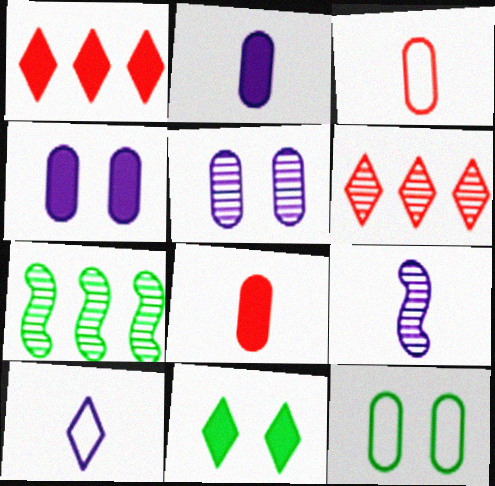[[1, 9, 12], 
[2, 9, 10], 
[6, 10, 11]]